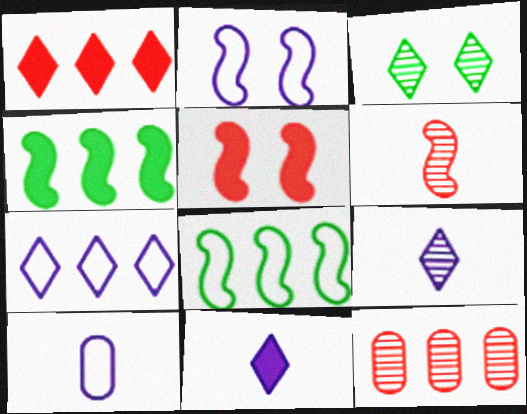[[2, 4, 6], 
[2, 7, 10], 
[4, 7, 12]]